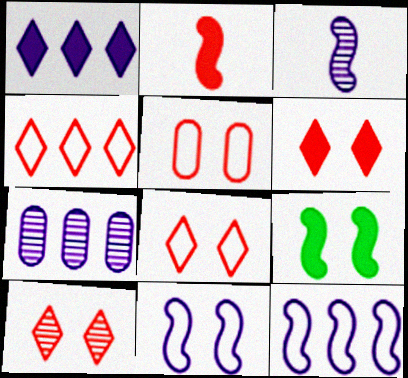[[1, 7, 12], 
[6, 8, 10]]